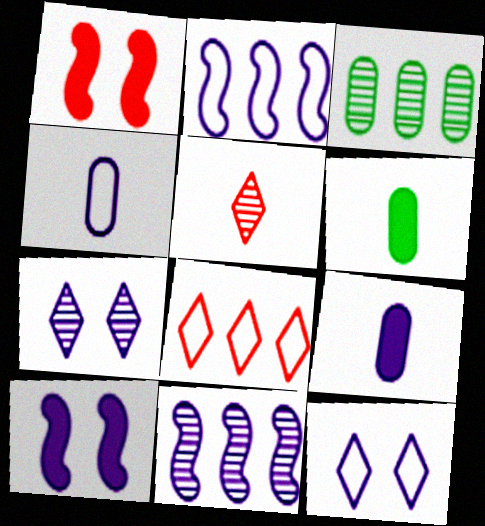[[2, 4, 12], 
[2, 7, 9], 
[9, 11, 12]]